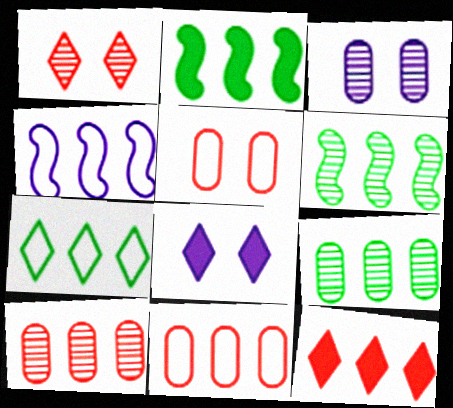[[2, 7, 9], 
[4, 7, 11], 
[4, 9, 12]]